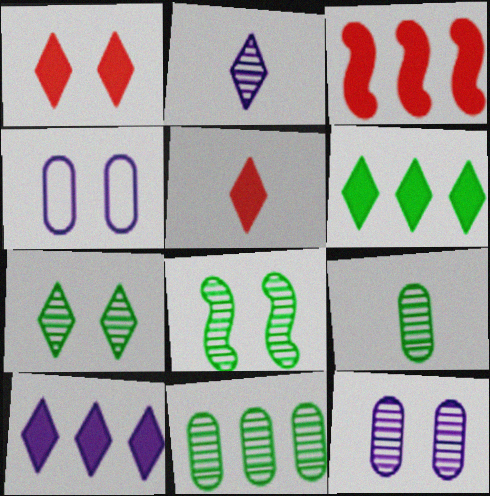[[1, 4, 8]]